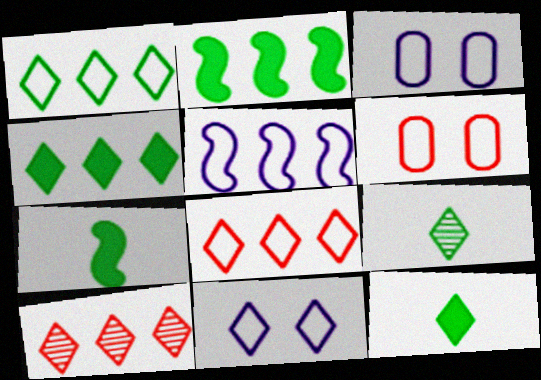[[3, 7, 10], 
[10, 11, 12]]